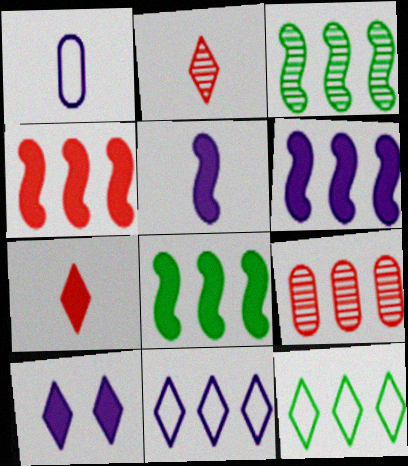[[2, 10, 12], 
[4, 6, 8], 
[6, 9, 12], 
[8, 9, 11]]